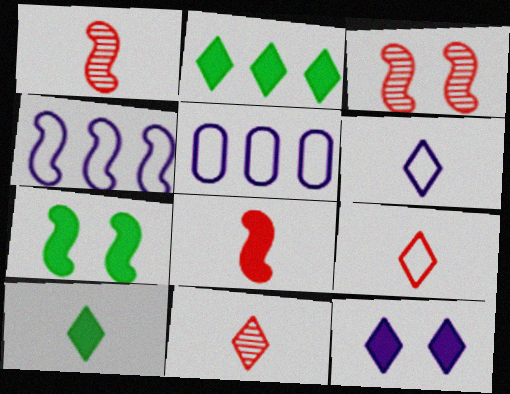[[1, 4, 7], 
[3, 5, 10], 
[5, 7, 11], 
[6, 10, 11]]